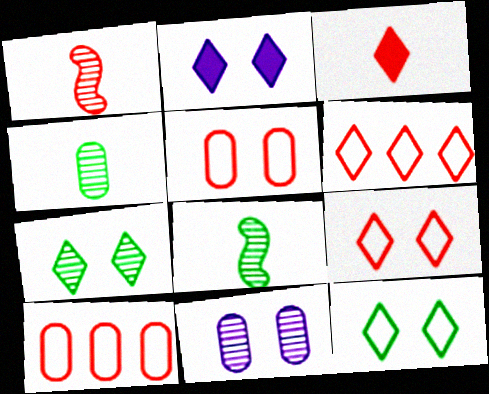[[2, 7, 9], 
[2, 8, 10]]